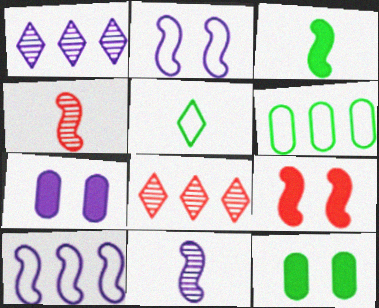[]